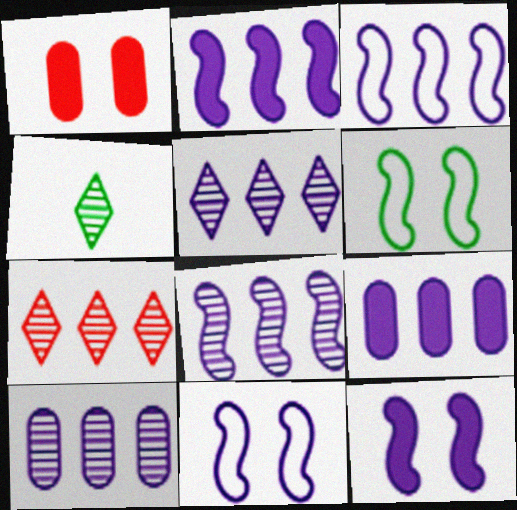[[1, 3, 4], 
[2, 3, 8], 
[3, 5, 9], 
[5, 8, 10]]